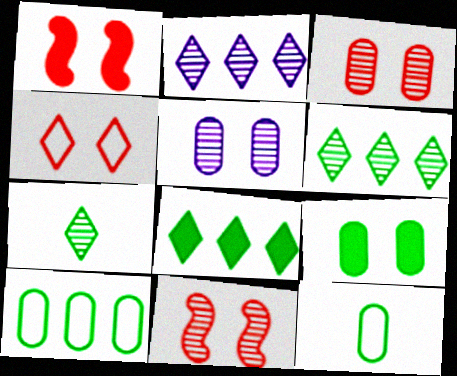[[1, 2, 12], 
[1, 3, 4]]